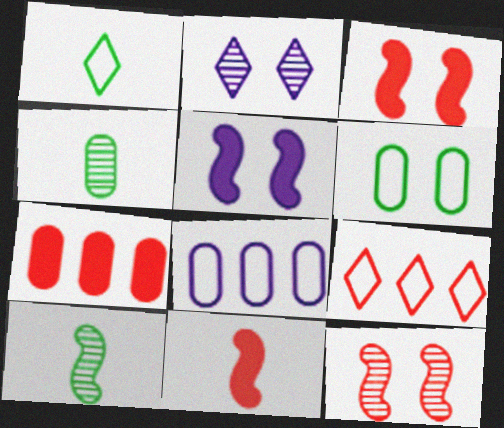[[2, 3, 6], 
[4, 5, 9]]